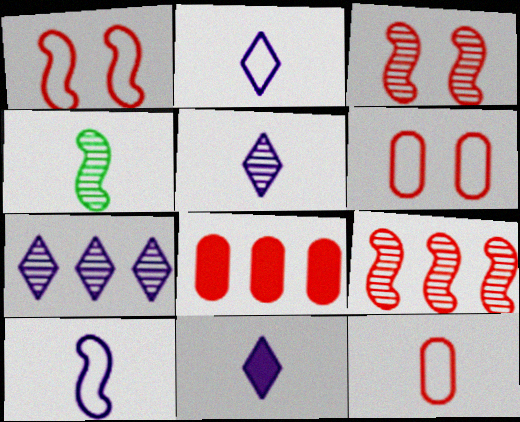[[2, 5, 11], 
[4, 11, 12]]